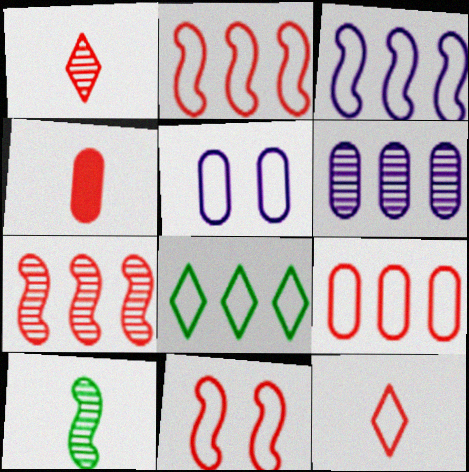[[3, 8, 9], 
[9, 11, 12]]